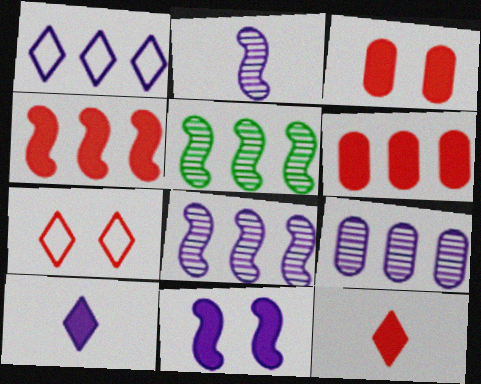[[1, 5, 6], 
[3, 4, 12]]